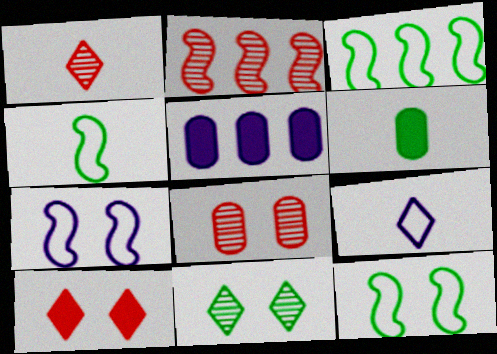[[1, 2, 8], 
[1, 5, 12], 
[3, 4, 12], 
[3, 6, 11]]